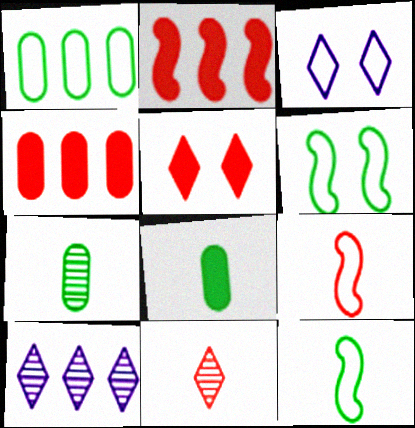[[1, 2, 10], 
[1, 3, 9], 
[2, 3, 7]]